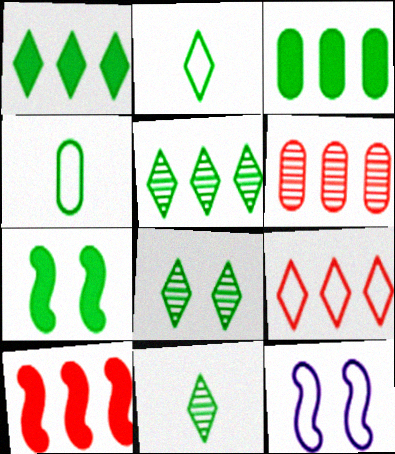[[1, 2, 8], 
[4, 5, 7], 
[4, 9, 12], 
[5, 8, 11], 
[6, 9, 10]]